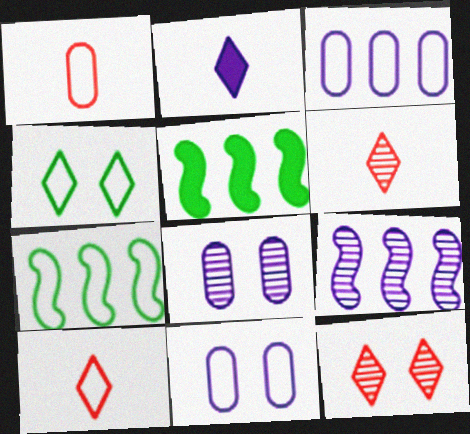[[2, 9, 11], 
[5, 6, 11], 
[5, 8, 10], 
[7, 10, 11]]